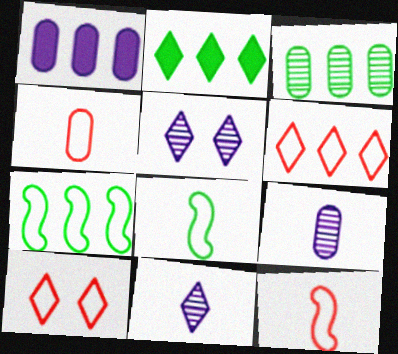[[2, 3, 7], 
[2, 10, 11]]